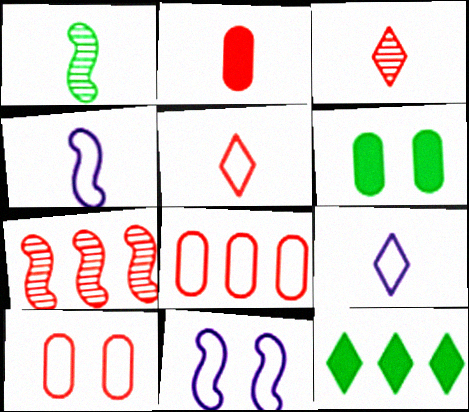[[1, 2, 9], 
[6, 7, 9]]